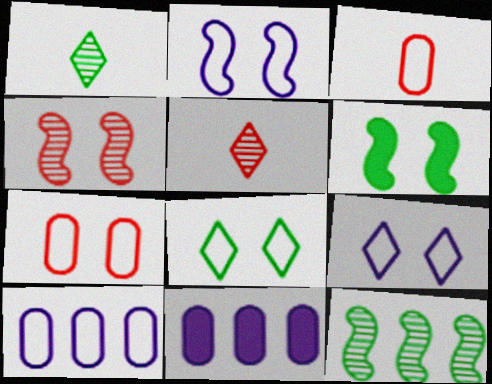[[2, 4, 6], 
[2, 7, 8], 
[5, 6, 10]]